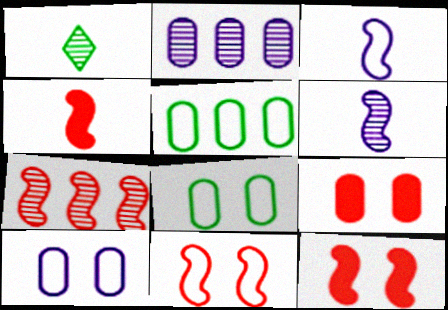[[4, 7, 11]]